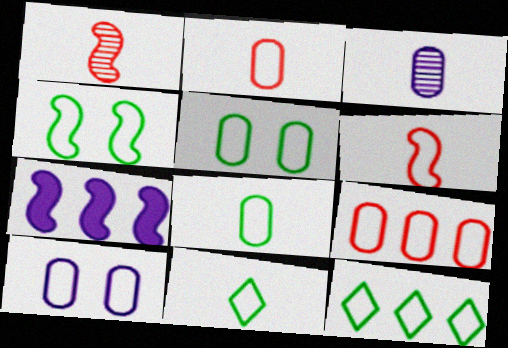[[1, 4, 7], 
[4, 8, 12], 
[6, 10, 12], 
[8, 9, 10]]